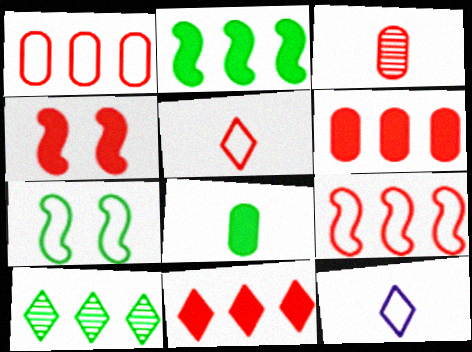[[1, 7, 12], 
[7, 8, 10]]